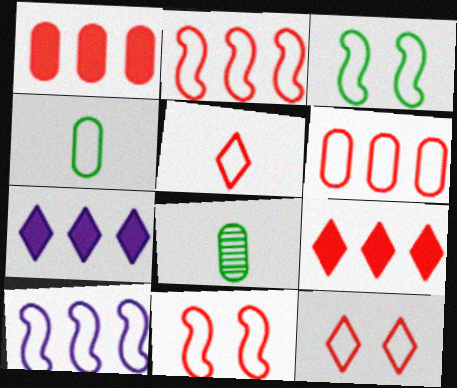[[4, 10, 12], 
[5, 6, 11], 
[7, 8, 11]]